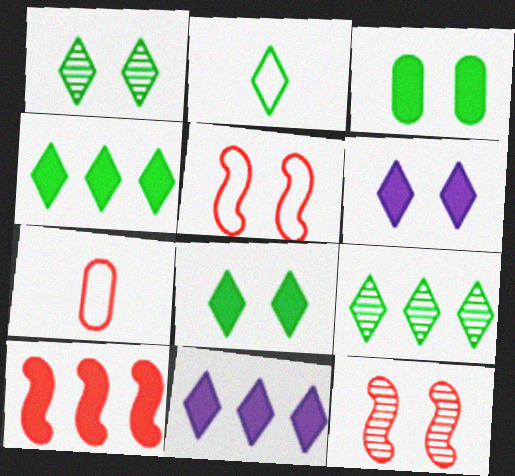[[1, 2, 4], 
[2, 8, 9]]